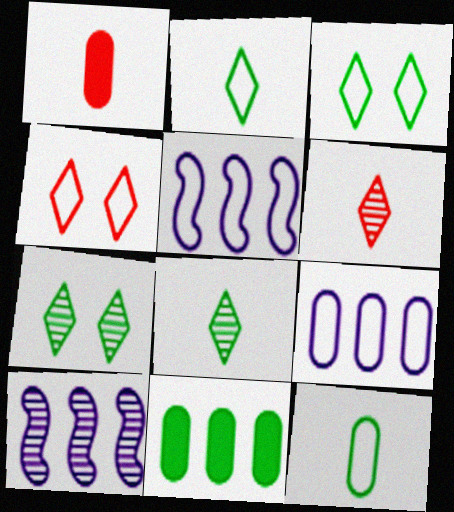[[1, 3, 10], 
[1, 5, 7], 
[4, 5, 12]]